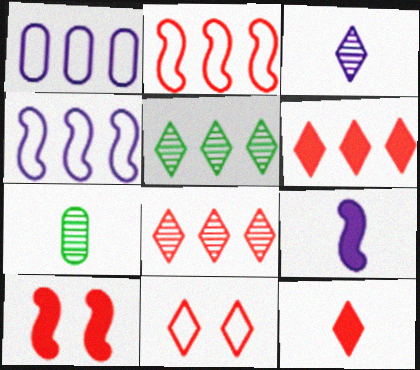[[8, 11, 12]]